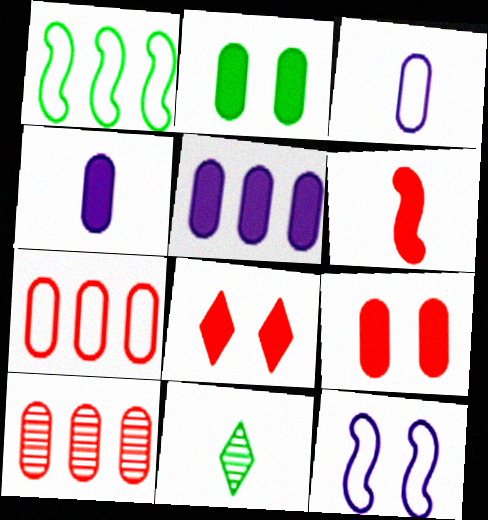[[1, 2, 11], 
[2, 3, 10], 
[3, 6, 11]]